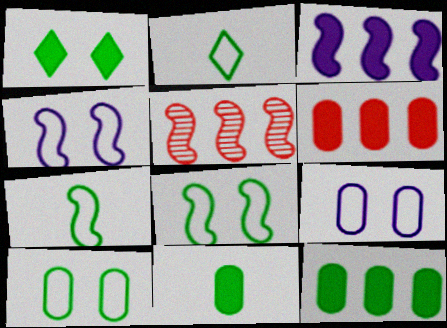[]